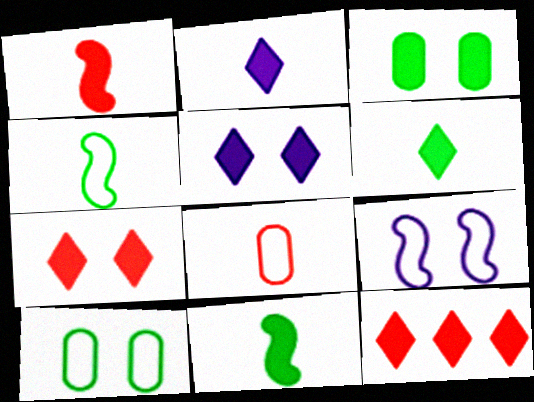[[5, 6, 12]]